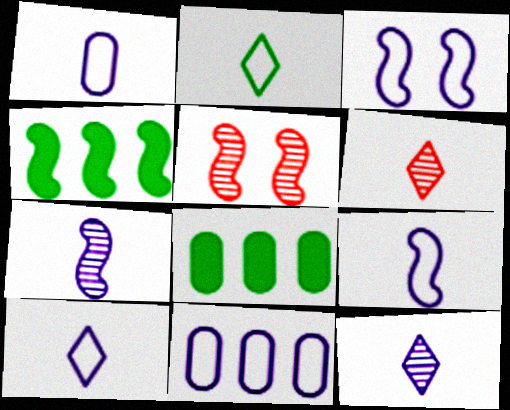[[1, 9, 10], 
[3, 6, 8], 
[3, 10, 11], 
[4, 5, 9], 
[5, 8, 10]]